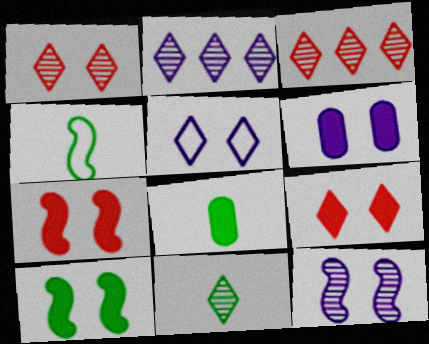[[1, 2, 11], 
[3, 4, 6], 
[4, 8, 11], 
[5, 6, 12], 
[6, 9, 10]]